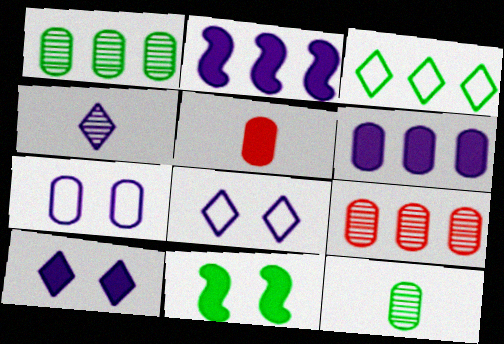[[1, 5, 7], 
[2, 3, 9], 
[2, 4, 7], 
[3, 11, 12]]